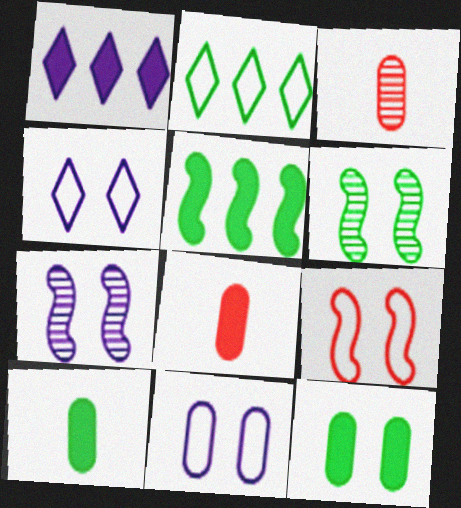[[2, 6, 10], 
[2, 7, 8], 
[3, 4, 5]]